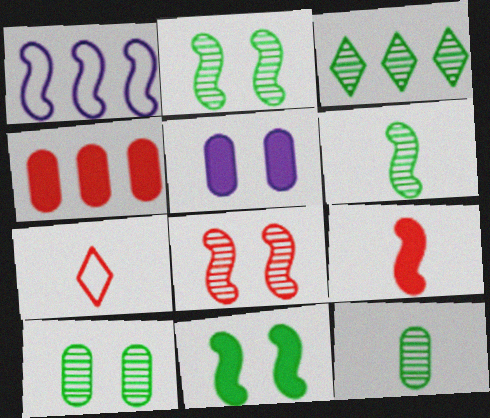[[1, 2, 9], 
[1, 3, 4], 
[2, 3, 12], 
[3, 6, 10], 
[4, 7, 8]]